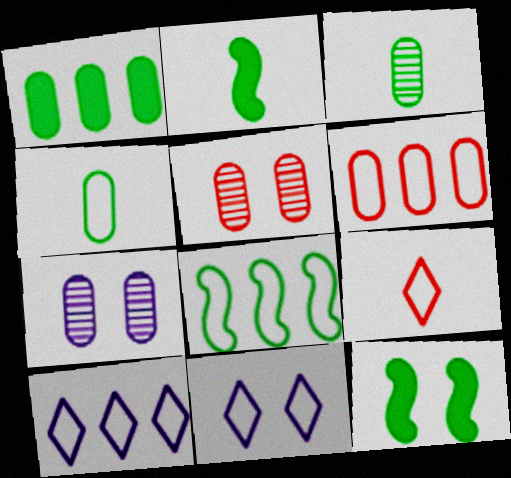[[2, 5, 10], 
[5, 11, 12], 
[6, 8, 10]]